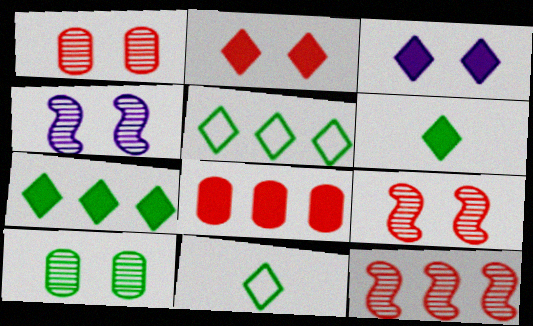[[4, 8, 11]]